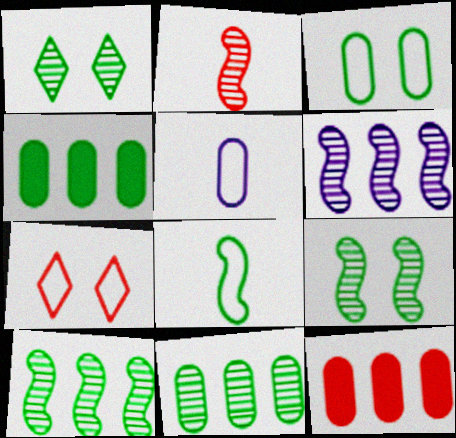[[1, 4, 8], 
[2, 6, 9], 
[2, 7, 12]]